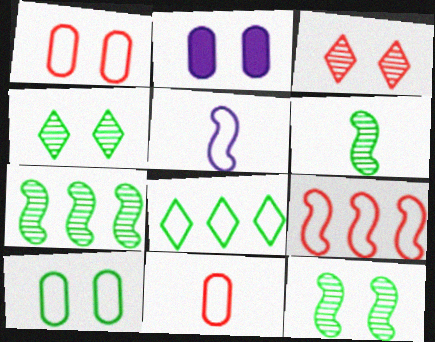[[1, 5, 8], 
[6, 7, 12]]